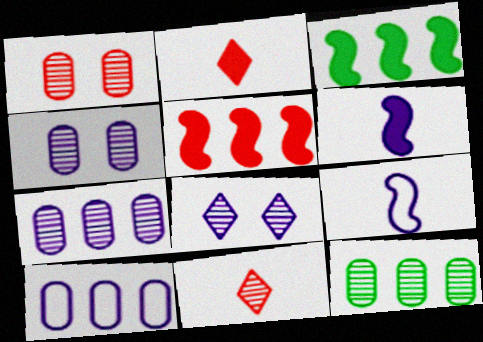[[6, 8, 10]]